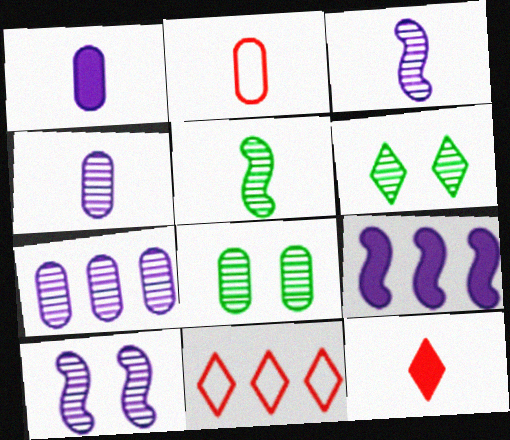[[2, 6, 9]]